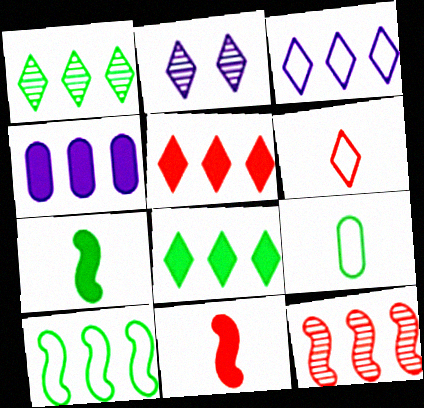[[1, 3, 5], 
[2, 6, 8]]